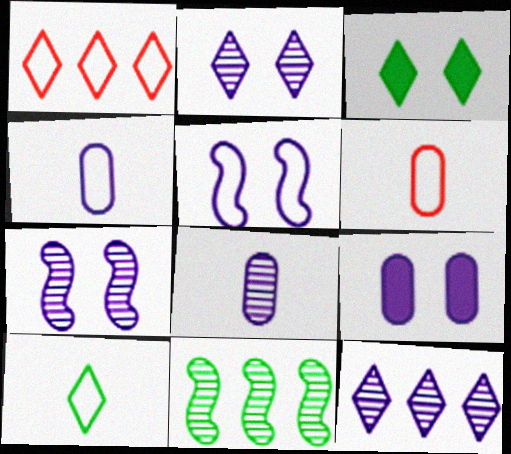[[2, 5, 9], 
[7, 8, 12]]